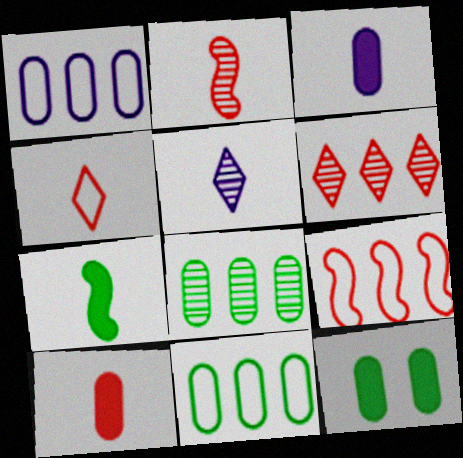[[2, 4, 10], 
[5, 9, 12]]